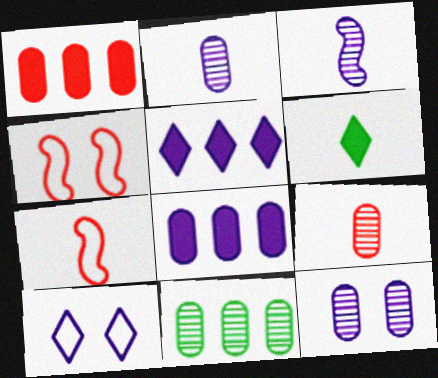[[2, 6, 7], 
[3, 8, 10], 
[9, 11, 12]]